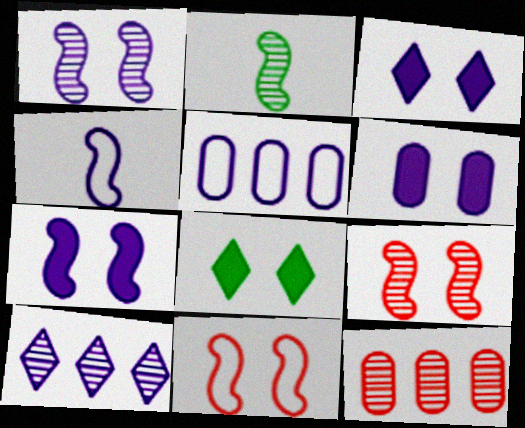[[3, 6, 7], 
[4, 6, 10], 
[4, 8, 12]]